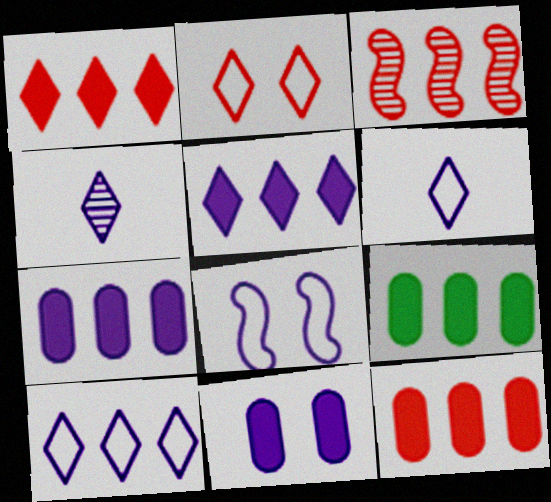[[3, 9, 10], 
[4, 7, 8], 
[7, 9, 12]]